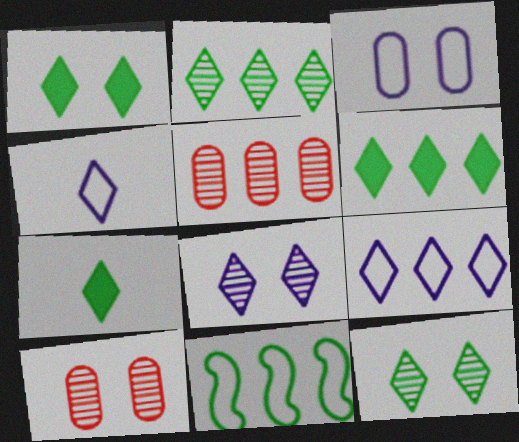[[1, 6, 7]]